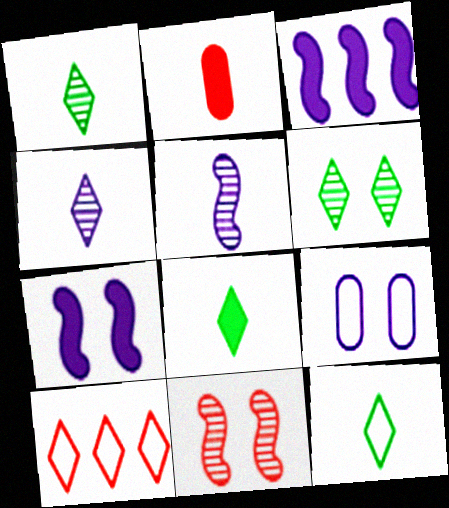[[1, 8, 12], 
[2, 5, 12], 
[2, 10, 11], 
[3, 4, 9]]